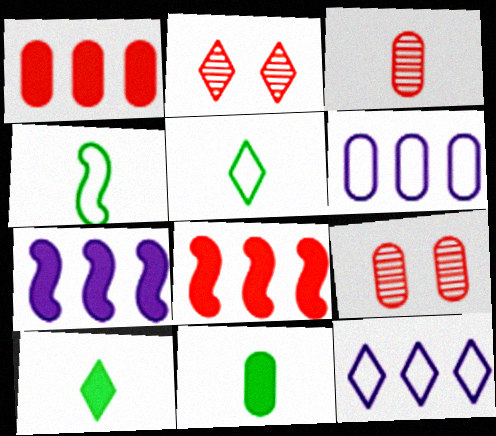[[2, 10, 12], 
[5, 7, 9], 
[6, 9, 11]]